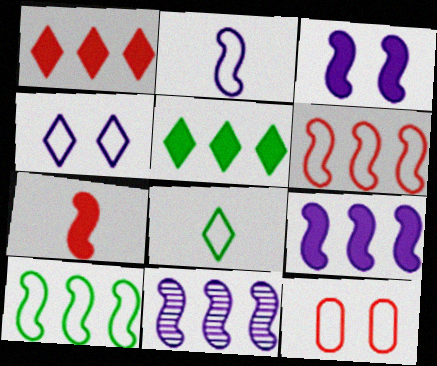[[2, 3, 11]]